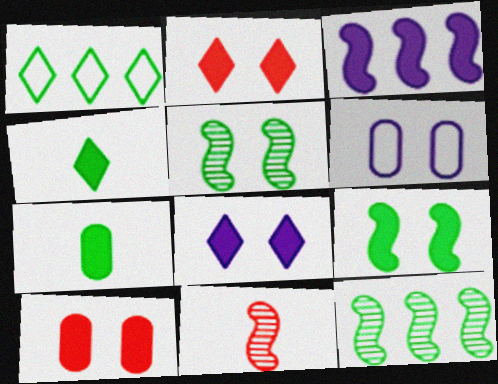[[1, 5, 7], 
[2, 3, 7], 
[2, 5, 6], 
[3, 4, 10], 
[8, 9, 10]]